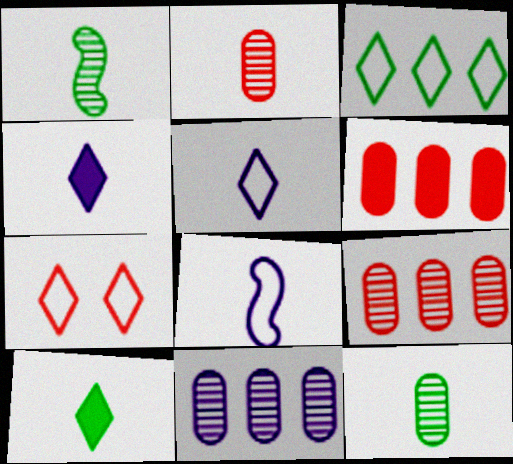[[2, 8, 10], 
[3, 5, 7]]